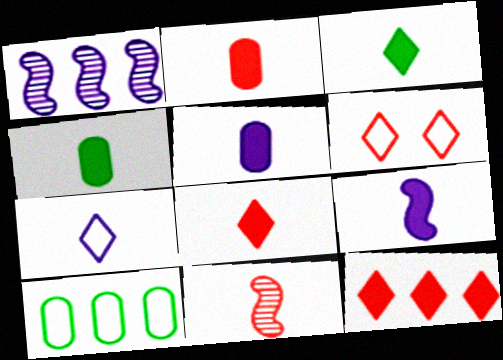[[1, 4, 6], 
[1, 10, 12], 
[2, 3, 9], 
[2, 4, 5], 
[4, 7, 11], 
[4, 8, 9]]